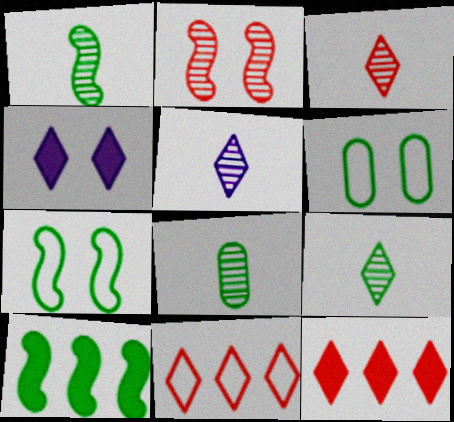[[1, 7, 10], 
[1, 8, 9], 
[2, 4, 6], 
[3, 5, 9], 
[4, 9, 11], 
[6, 9, 10]]